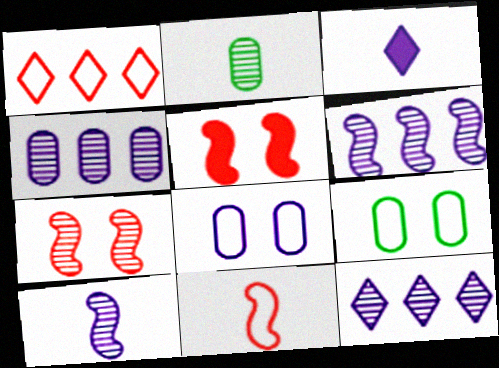[[2, 3, 11], 
[2, 7, 12], 
[3, 6, 8], 
[4, 6, 12]]